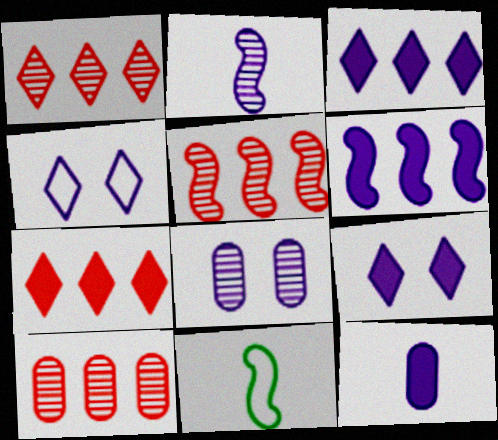[[1, 5, 10], 
[6, 9, 12], 
[7, 8, 11], 
[9, 10, 11]]